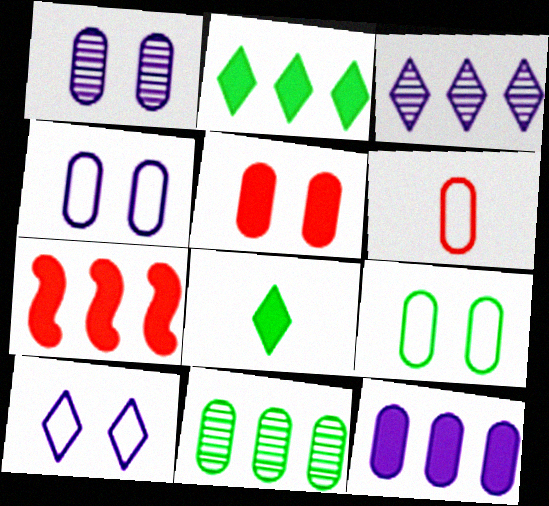[[1, 5, 9], 
[2, 7, 12]]